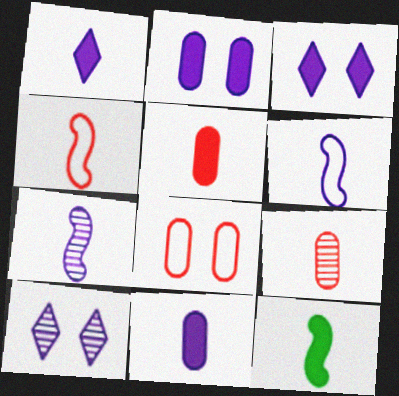[[1, 5, 12], 
[4, 7, 12]]